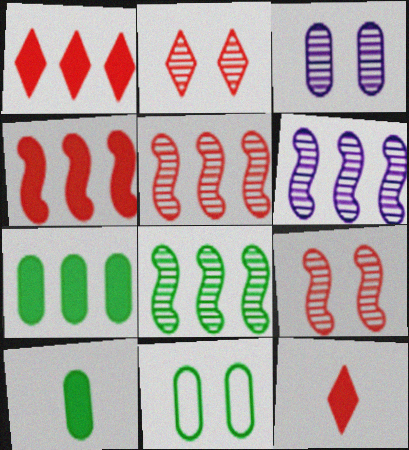[[5, 6, 8], 
[6, 11, 12]]